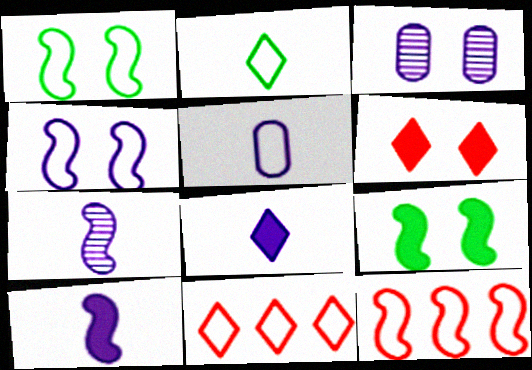[[1, 3, 6], 
[1, 5, 11], 
[5, 7, 8], 
[7, 9, 12]]